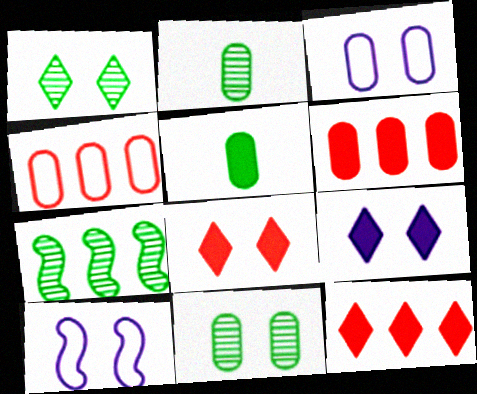[[1, 2, 7], 
[2, 3, 6], 
[2, 10, 12], 
[8, 10, 11]]